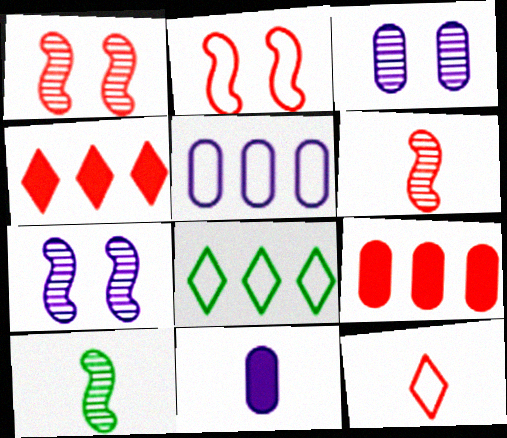[[1, 8, 11], 
[1, 9, 12], 
[3, 5, 11], 
[10, 11, 12]]